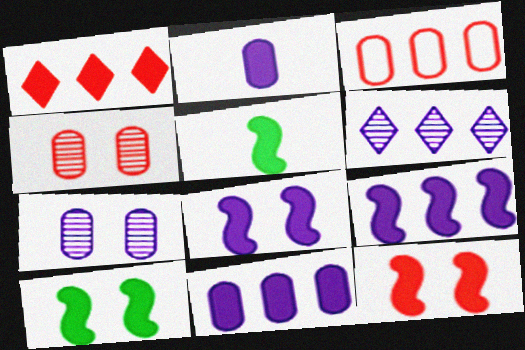[[1, 2, 10], 
[5, 9, 12], 
[8, 10, 12]]